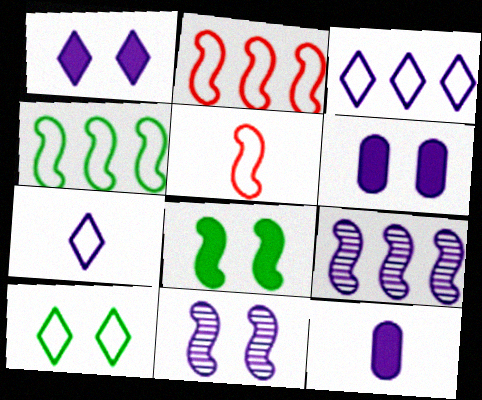[[3, 11, 12], 
[5, 8, 9], 
[6, 7, 9]]